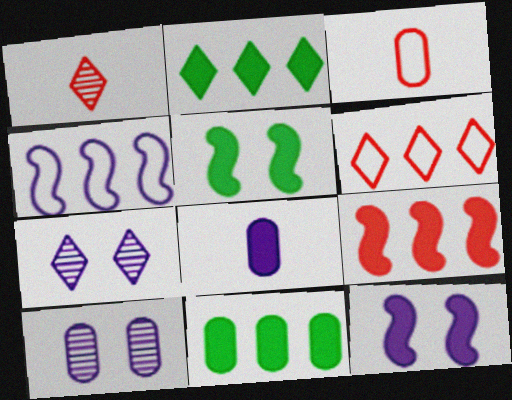[[3, 10, 11], 
[4, 7, 8]]